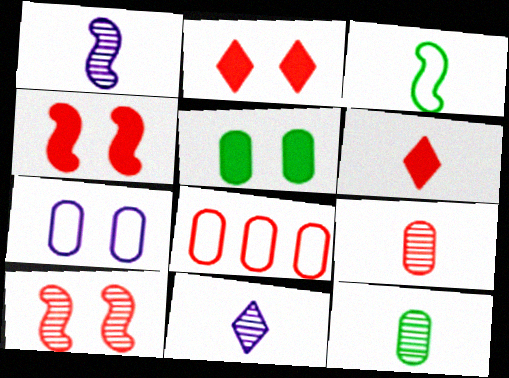[[6, 8, 10]]